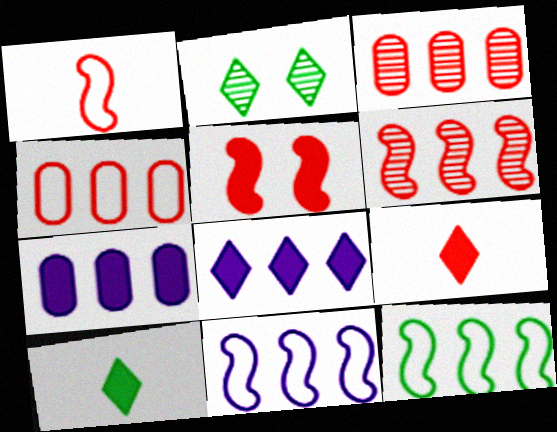[[1, 2, 7], 
[1, 5, 6], 
[3, 8, 12], 
[5, 7, 10]]